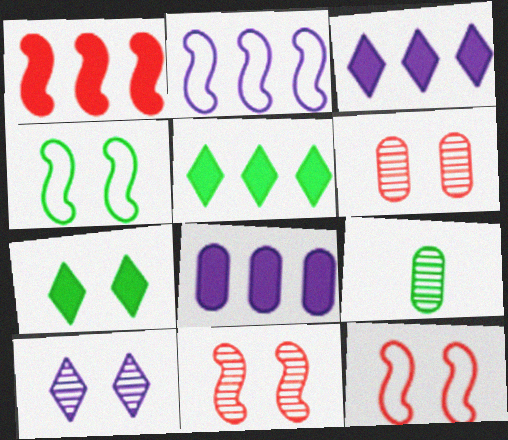[[1, 5, 8], 
[3, 9, 12], 
[4, 5, 9]]